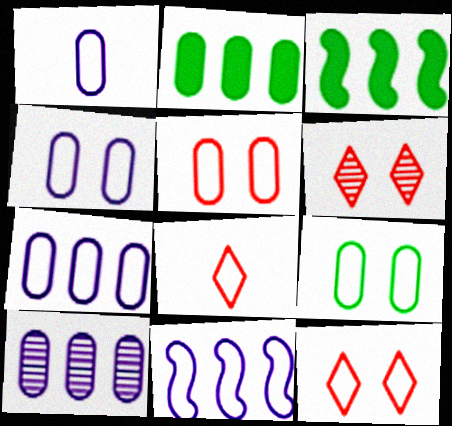[[1, 3, 6], 
[1, 4, 7], 
[4, 5, 9], 
[8, 9, 11]]